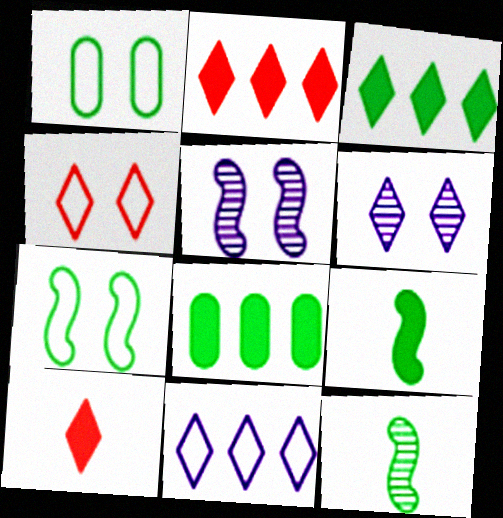[[1, 3, 12]]